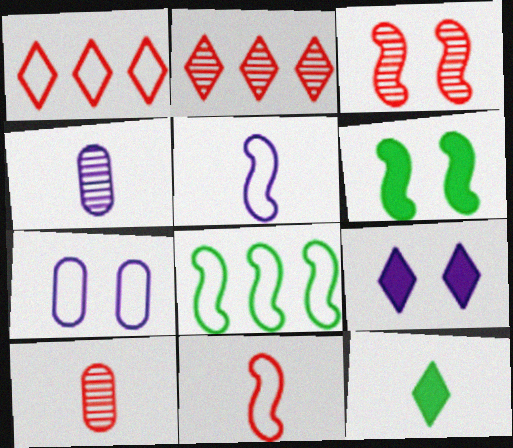[[1, 4, 6], 
[2, 3, 10], 
[4, 11, 12], 
[5, 10, 12], 
[8, 9, 10]]